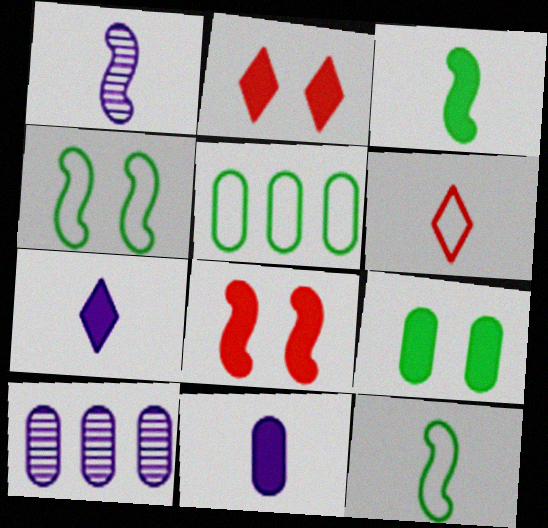[[1, 2, 5], 
[2, 10, 12]]